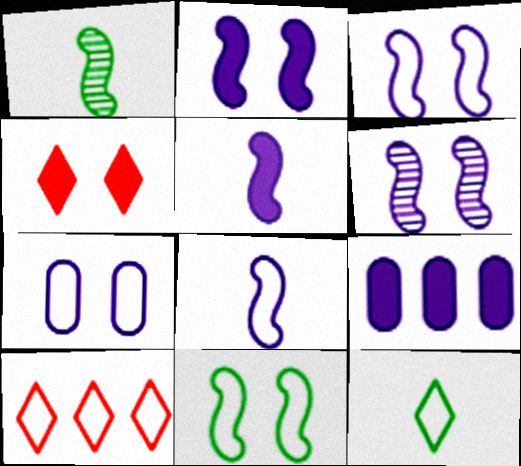[[2, 3, 6]]